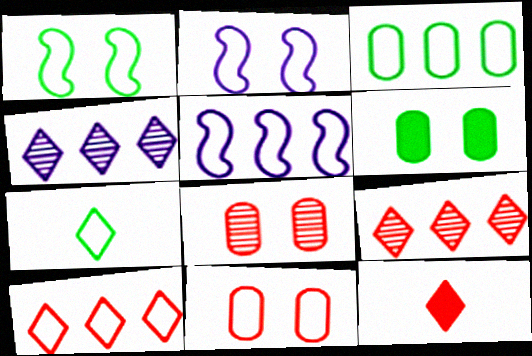[[1, 3, 7], 
[3, 5, 10], 
[5, 7, 11]]